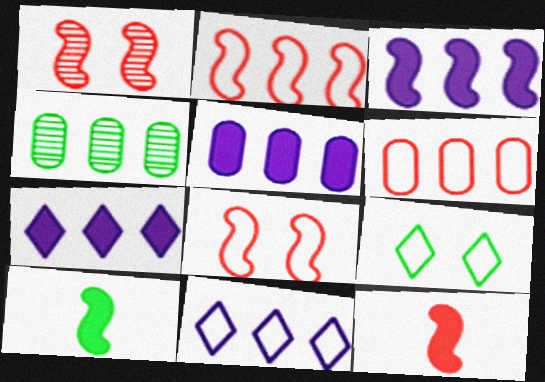[[1, 2, 12], 
[2, 4, 7], 
[3, 5, 7], 
[4, 5, 6], 
[4, 9, 10]]